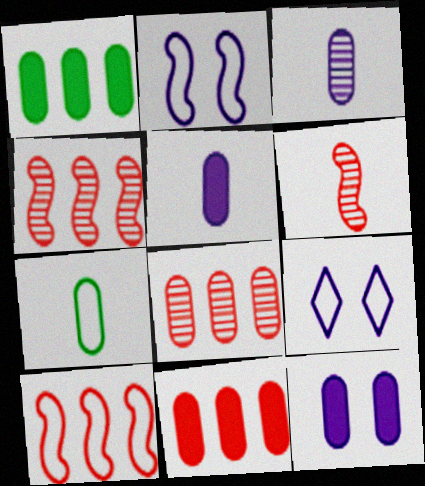[[1, 6, 9], 
[7, 8, 12], 
[7, 9, 10]]